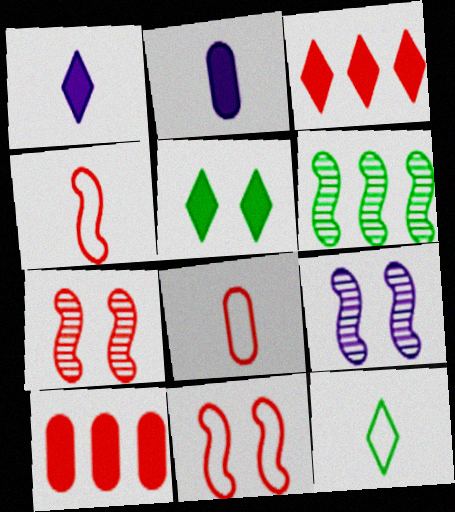[[1, 3, 5], 
[3, 7, 8], 
[9, 10, 12]]